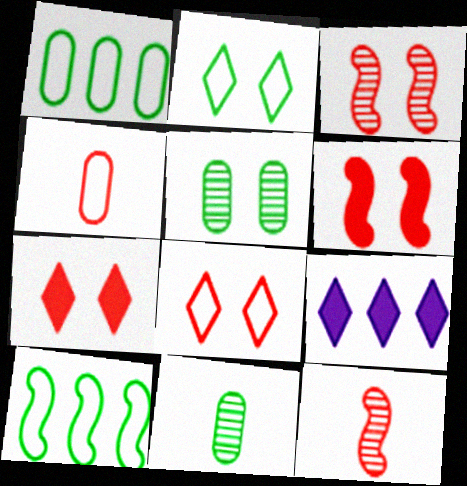[]